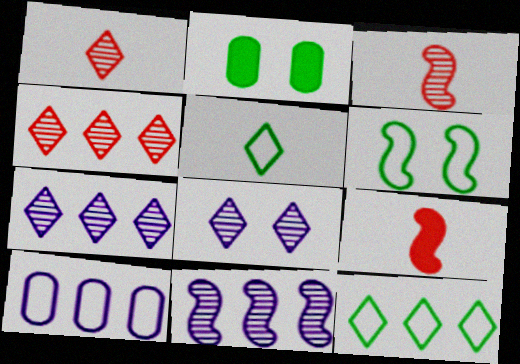[[6, 9, 11]]